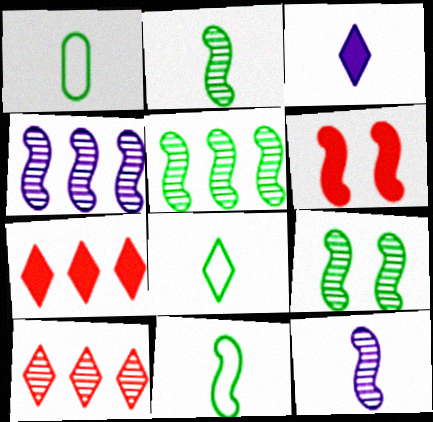[[1, 8, 11], 
[2, 5, 9], 
[4, 6, 11]]